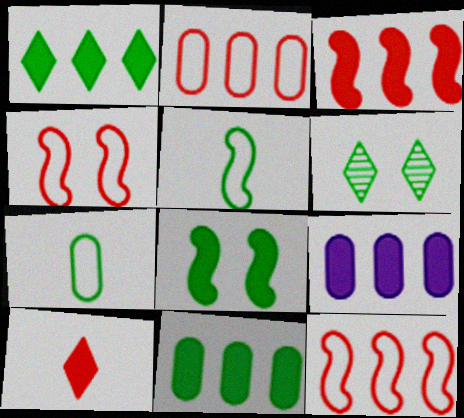[[1, 3, 9], 
[5, 6, 11], 
[8, 9, 10]]